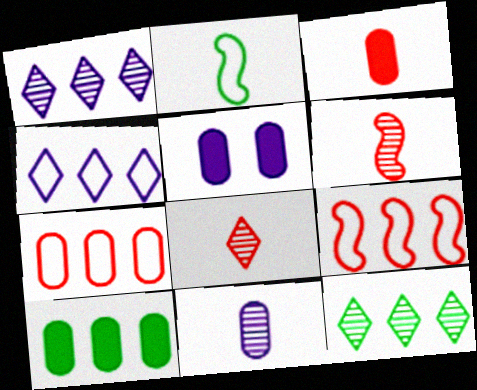[[1, 9, 10], 
[3, 5, 10]]